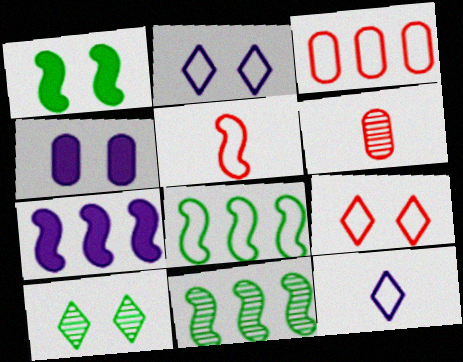[[3, 5, 9]]